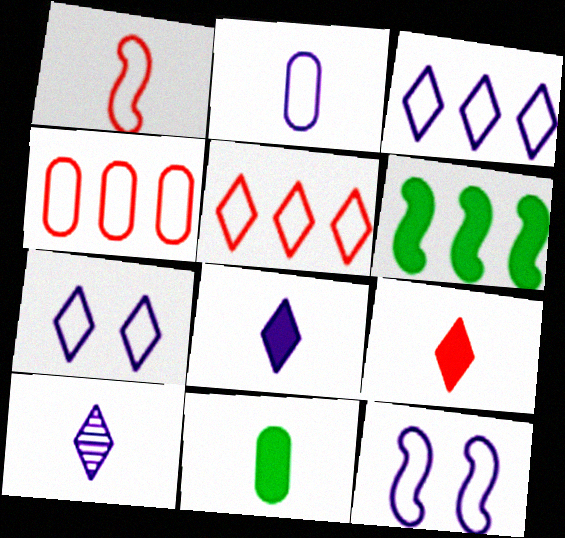[[1, 10, 11], 
[2, 3, 12]]